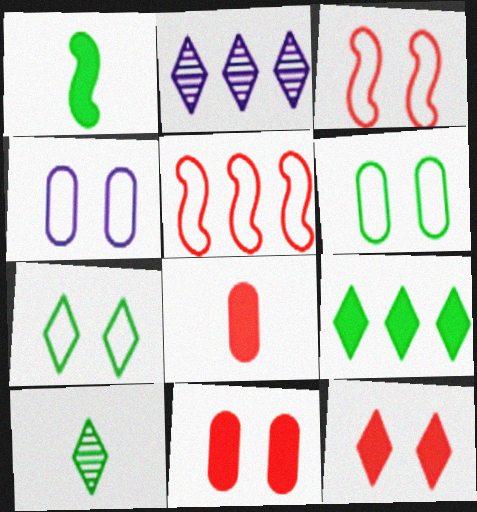[[3, 4, 7], 
[7, 9, 10]]